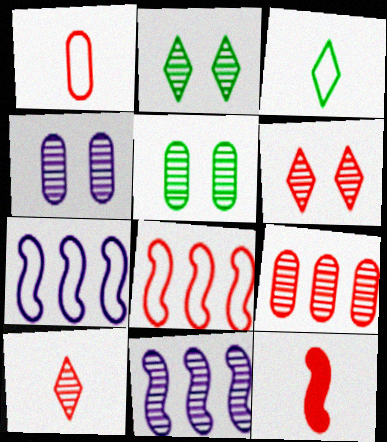[[1, 10, 12], 
[5, 10, 11]]